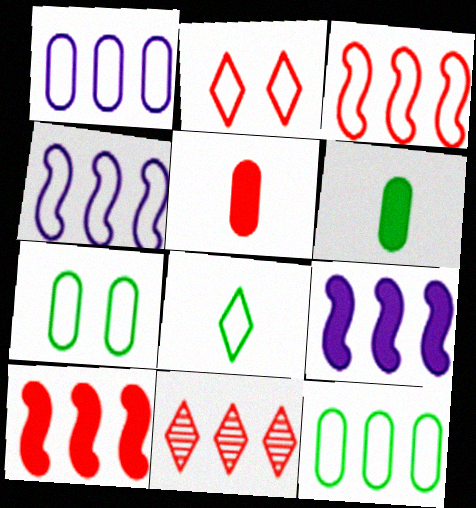[[9, 11, 12]]